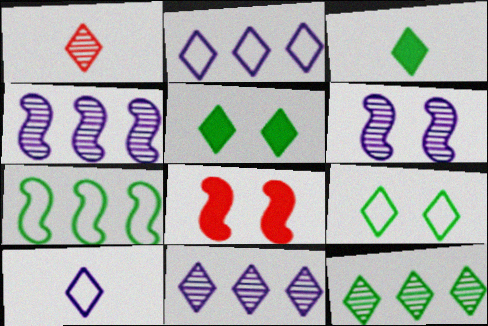[[1, 2, 5], 
[1, 3, 10], 
[3, 9, 12]]